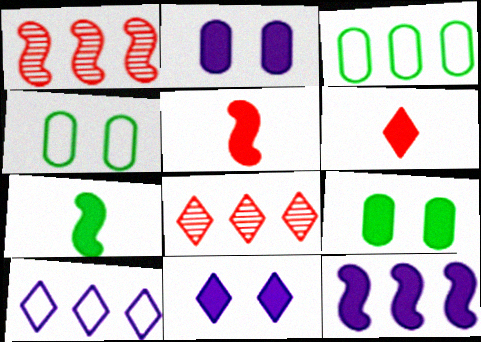[[3, 8, 12], 
[6, 9, 12]]